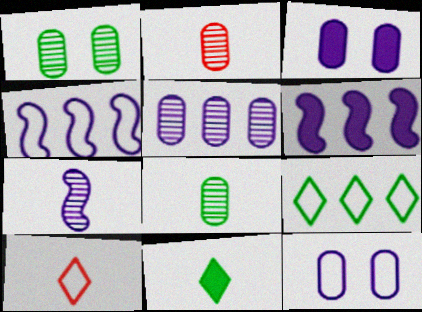[[1, 2, 5], 
[1, 6, 10]]